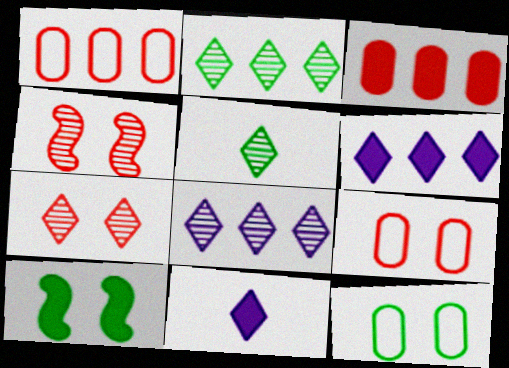[[3, 10, 11], 
[5, 7, 8]]